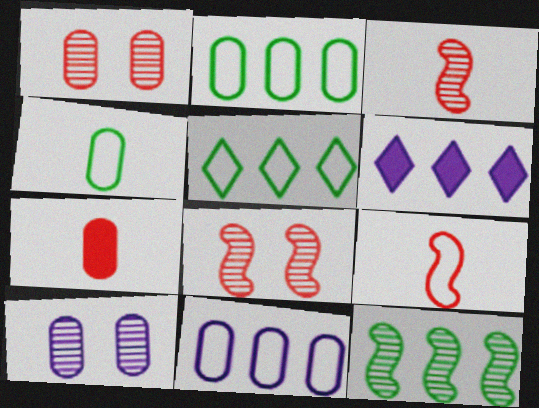[[2, 7, 10], 
[4, 6, 8]]